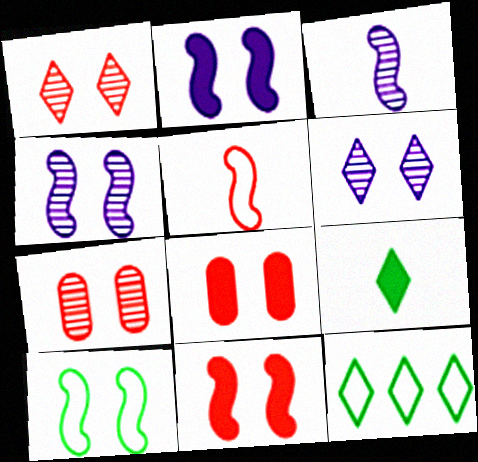[[3, 8, 12], 
[4, 10, 11], 
[6, 8, 10]]